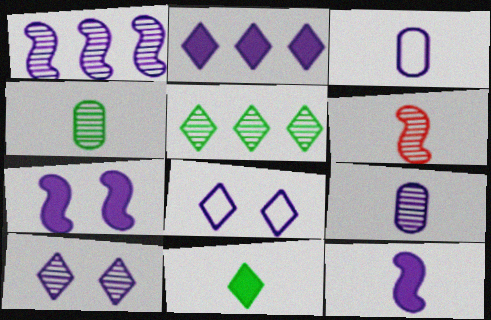[[1, 9, 10], 
[3, 6, 11]]